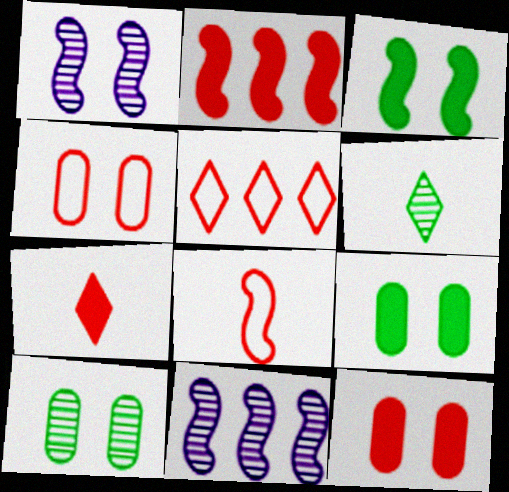[[2, 7, 12], 
[3, 8, 11], 
[4, 5, 8]]